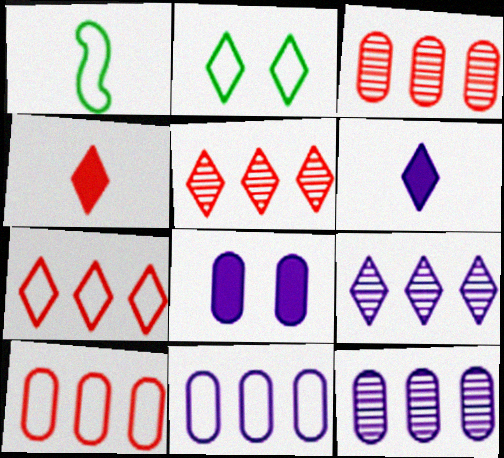[[1, 5, 8], 
[2, 4, 9], 
[2, 5, 6]]